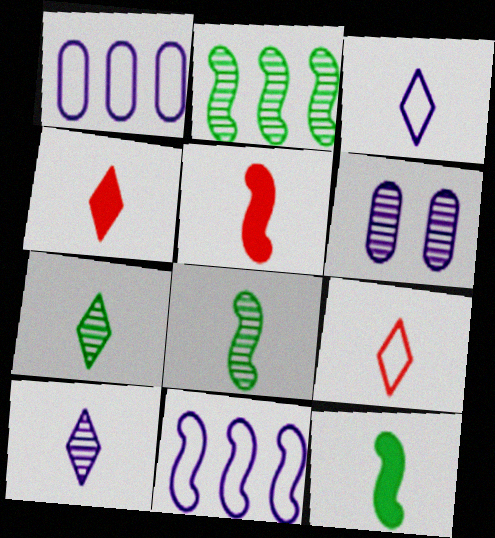[[3, 4, 7]]